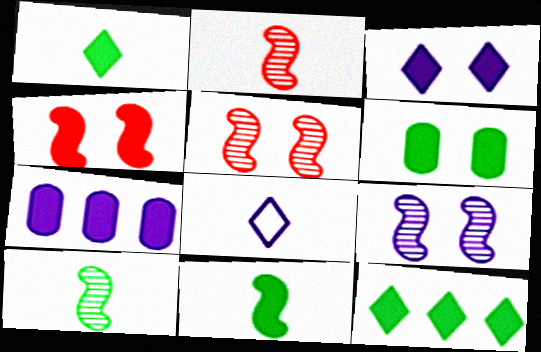[[1, 4, 7], 
[3, 4, 6], 
[6, 11, 12], 
[7, 8, 9]]